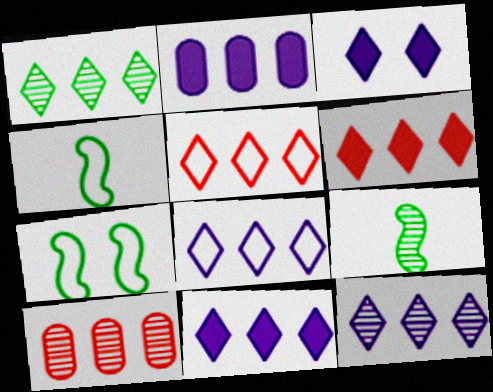[[1, 5, 11], 
[1, 6, 8], 
[3, 4, 10], 
[8, 11, 12]]